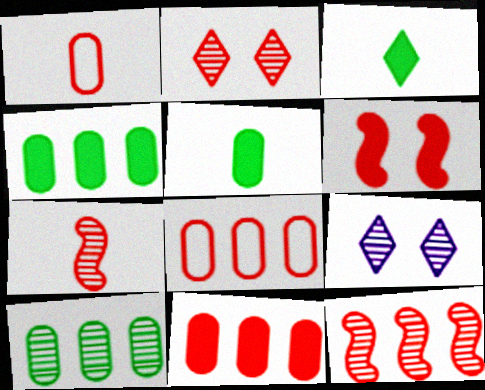[[7, 9, 10]]